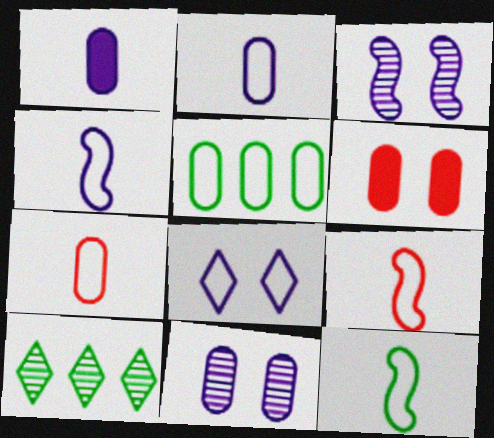[[4, 6, 10], 
[4, 9, 12], 
[5, 8, 9]]